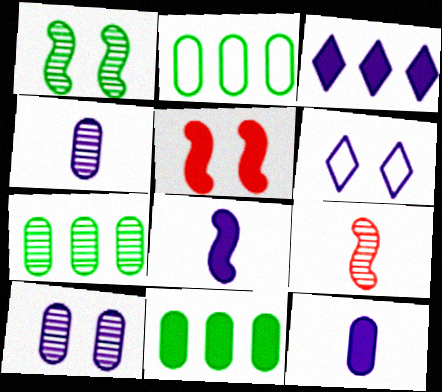[[2, 7, 11], 
[6, 9, 11]]